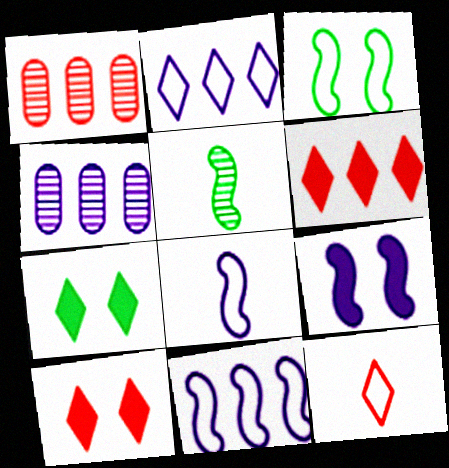[[1, 7, 8]]